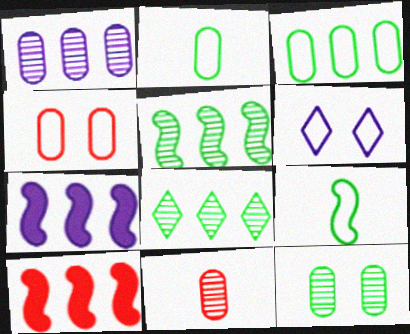[[1, 11, 12]]